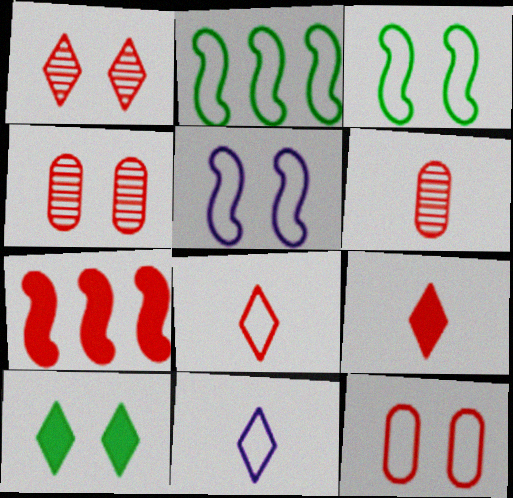[[2, 11, 12], 
[4, 5, 10], 
[4, 7, 8]]